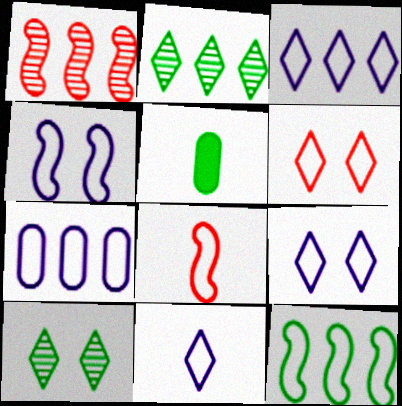[[1, 5, 9], 
[3, 9, 11], 
[4, 7, 11], 
[4, 8, 12], 
[5, 10, 12]]